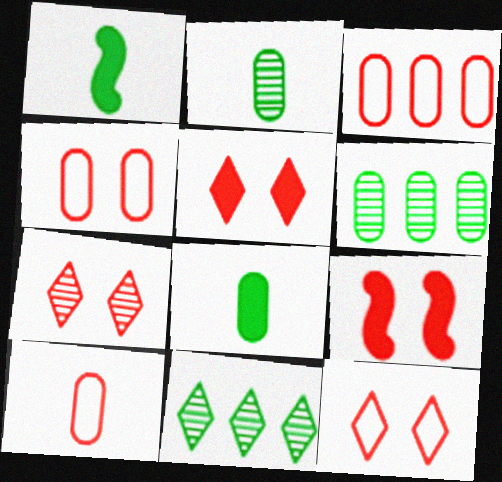[[3, 4, 10], 
[4, 7, 9], 
[5, 7, 12]]